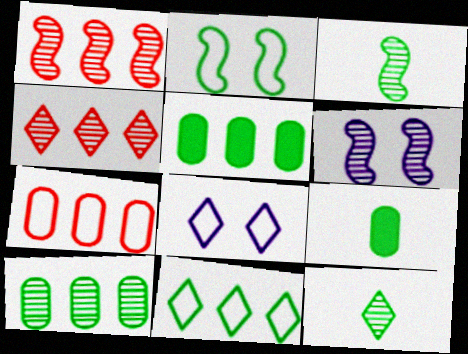[[1, 3, 6], 
[1, 8, 9], 
[2, 5, 12]]